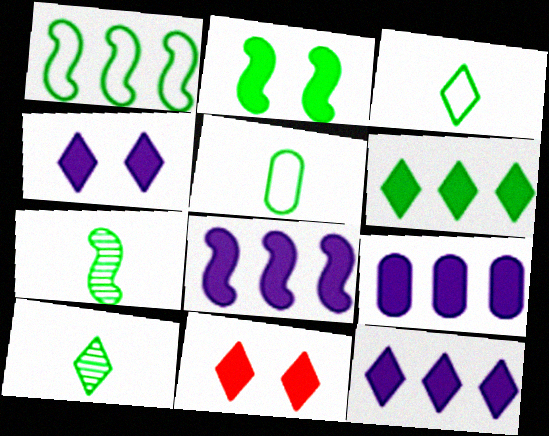[[1, 2, 7], 
[8, 9, 12]]